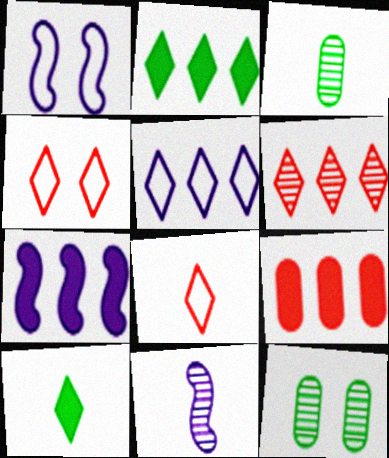[[1, 7, 11], 
[2, 5, 6], 
[2, 7, 9], 
[3, 4, 7], 
[6, 11, 12], 
[7, 8, 12]]